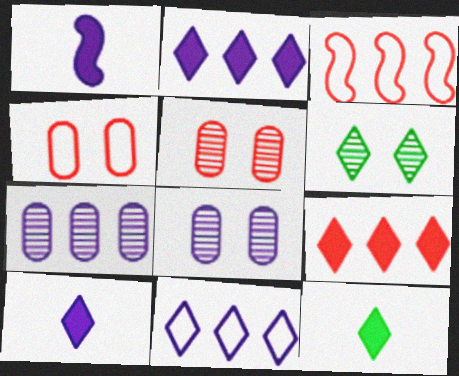[[1, 8, 11], 
[3, 8, 12]]